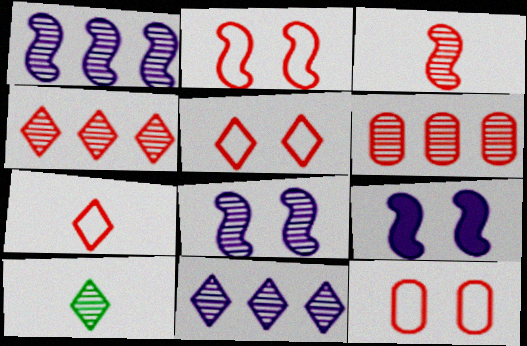[[2, 5, 12], 
[6, 8, 10]]